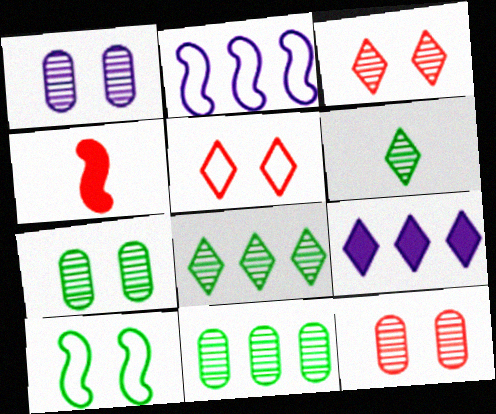[[1, 7, 12], 
[5, 6, 9]]